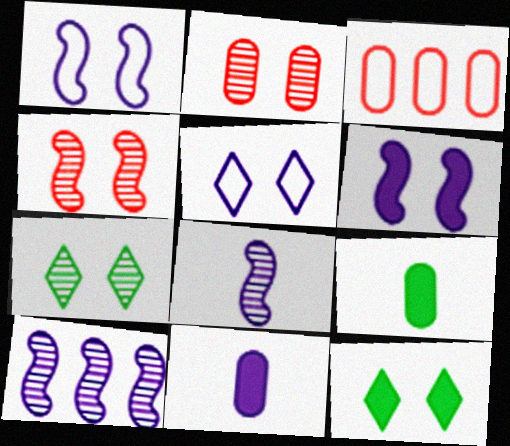[[1, 2, 12], 
[3, 8, 12], 
[5, 10, 11]]